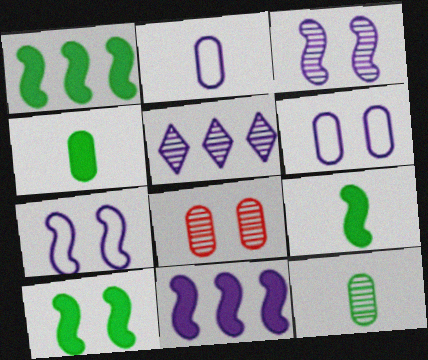[[1, 9, 10]]